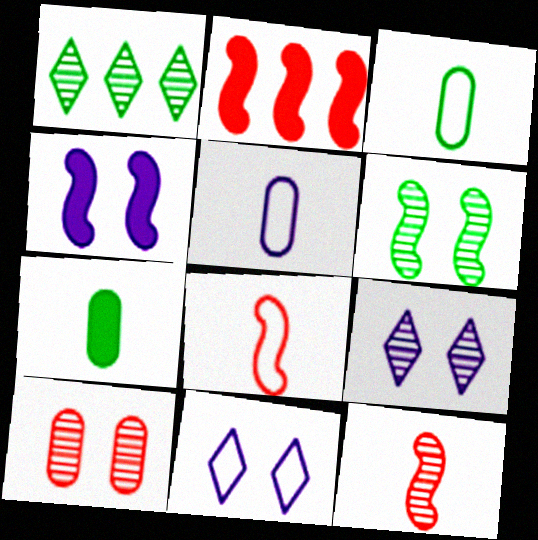[[2, 3, 9], 
[6, 9, 10]]